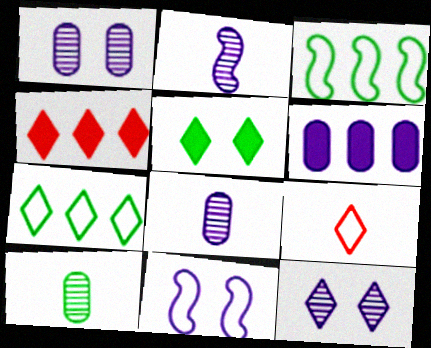[[3, 5, 10], 
[4, 10, 11]]